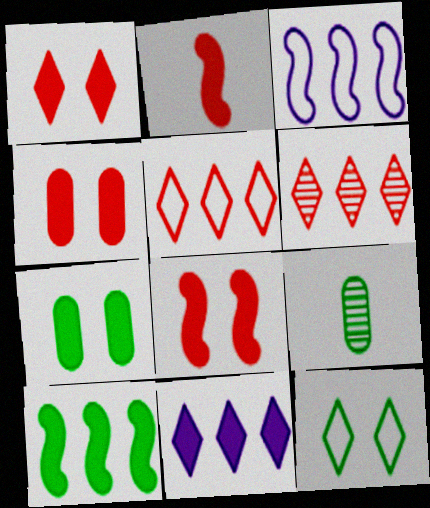[[1, 3, 9], 
[1, 4, 8], 
[2, 7, 11], 
[9, 10, 12]]